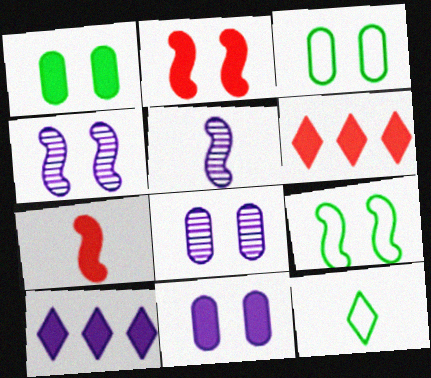[[1, 7, 10], 
[2, 4, 9], 
[3, 5, 6]]